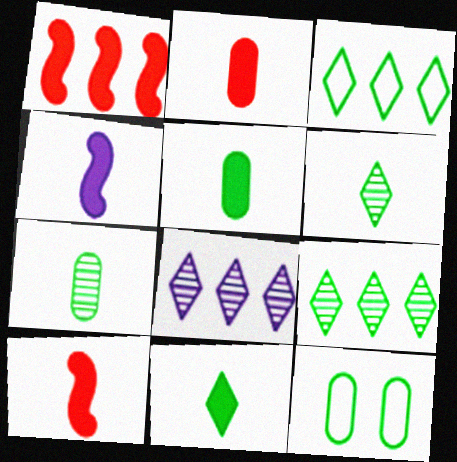[[2, 4, 11], 
[8, 10, 12]]